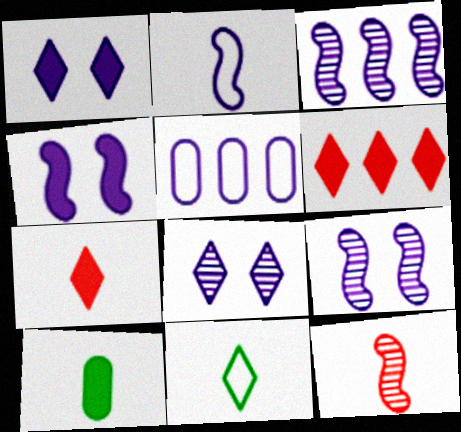[[2, 3, 4], 
[4, 6, 10], 
[6, 8, 11]]